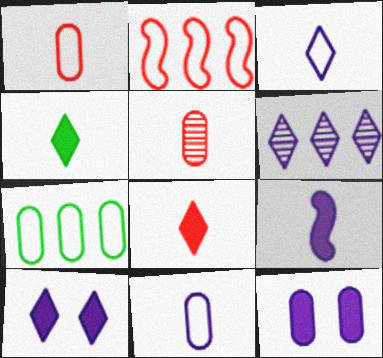[[3, 6, 10], 
[5, 7, 12]]